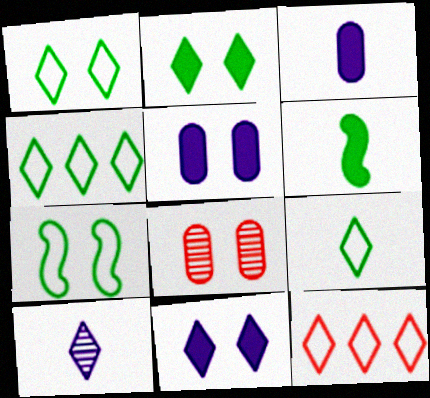[[1, 4, 9], 
[2, 10, 12], 
[7, 8, 11]]